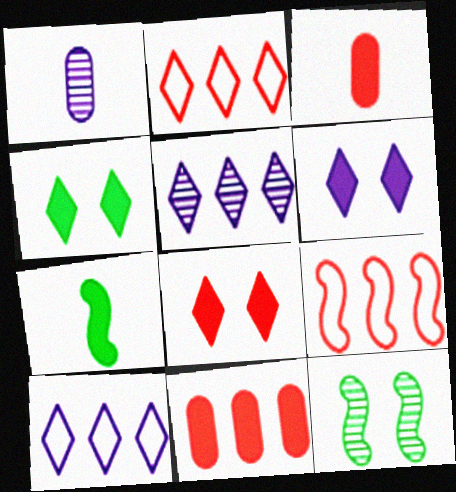[[1, 4, 9], 
[3, 10, 12], 
[4, 6, 8], 
[6, 7, 11]]